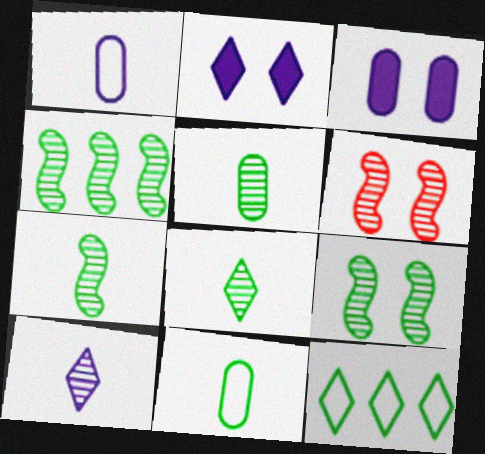[[4, 7, 9], 
[5, 7, 8]]